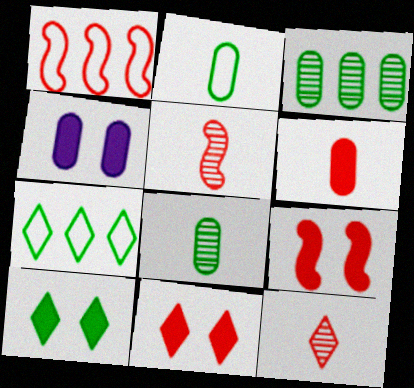[[1, 5, 9], 
[4, 5, 7], 
[4, 9, 10]]